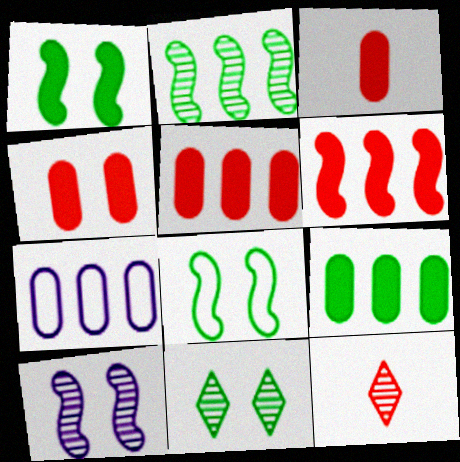[[1, 7, 12], 
[3, 4, 5]]